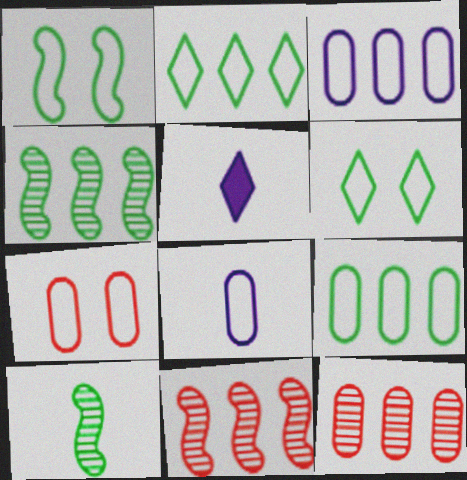[[1, 5, 12], 
[4, 5, 7], 
[7, 8, 9]]